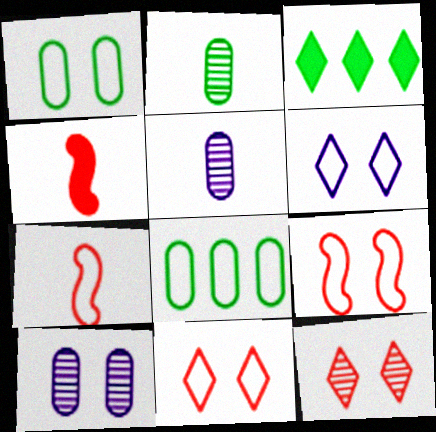[[1, 6, 9], 
[3, 5, 9], 
[3, 7, 10], 
[6, 7, 8]]